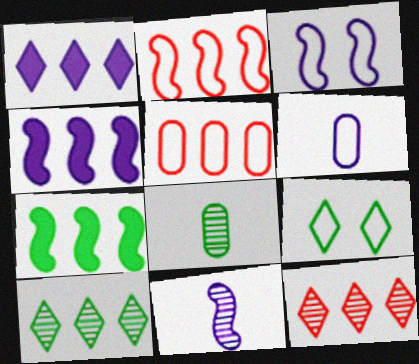[[2, 6, 9], 
[3, 4, 11], 
[4, 5, 10], 
[7, 8, 9]]